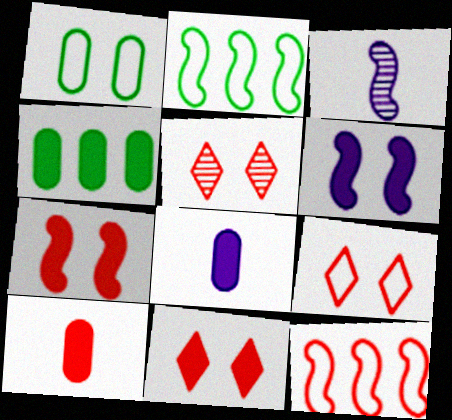[[1, 5, 6], 
[2, 3, 7], 
[2, 5, 8], 
[3, 4, 9], 
[5, 9, 11], 
[5, 10, 12]]